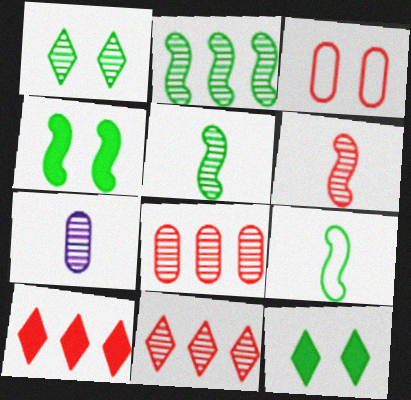[[2, 4, 9], 
[3, 6, 10]]